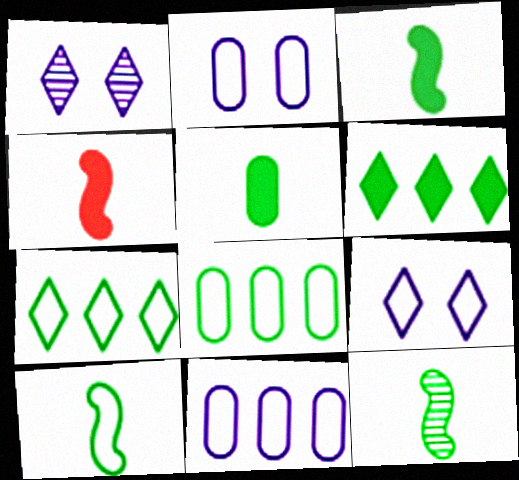[[1, 4, 8], 
[3, 10, 12]]